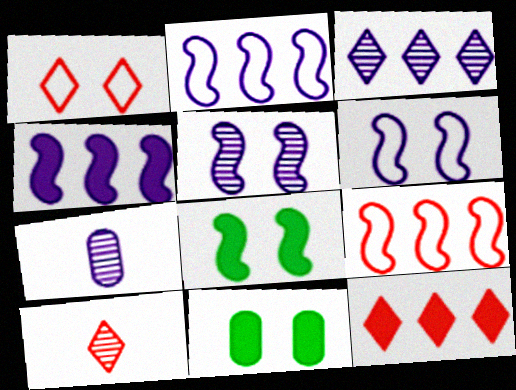[[1, 5, 11], 
[1, 10, 12], 
[2, 10, 11], 
[3, 5, 7]]